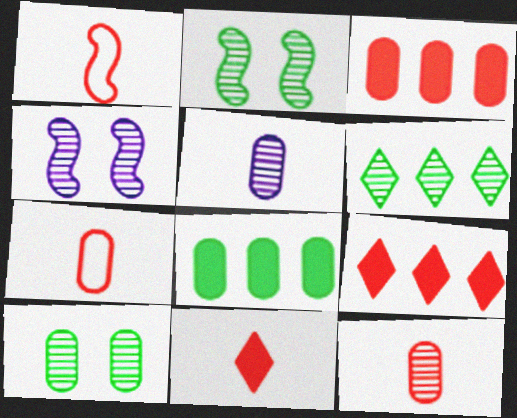[[1, 11, 12], 
[4, 6, 12]]